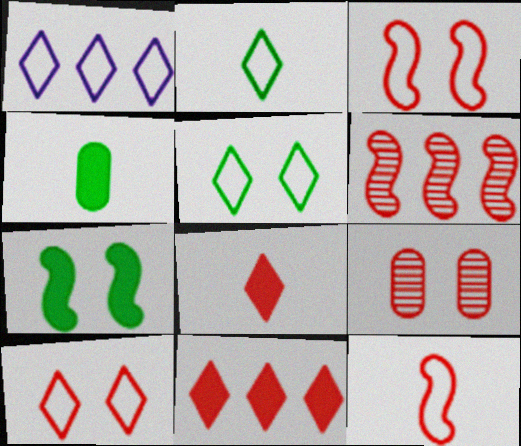[[1, 2, 10], 
[9, 11, 12]]